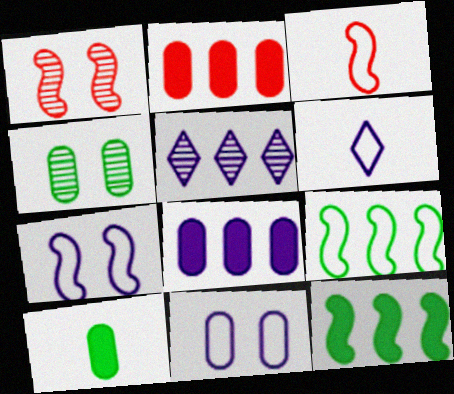[[2, 5, 9], 
[3, 7, 9]]